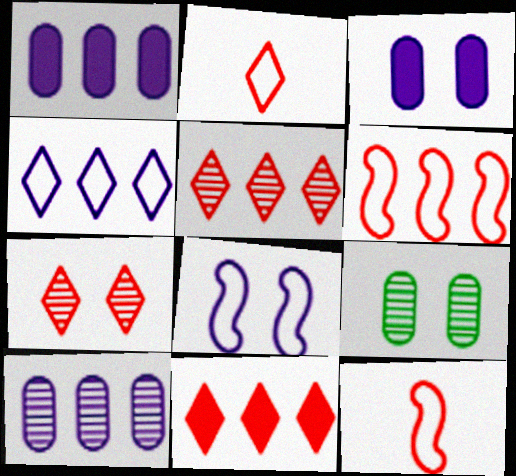[[2, 7, 11]]